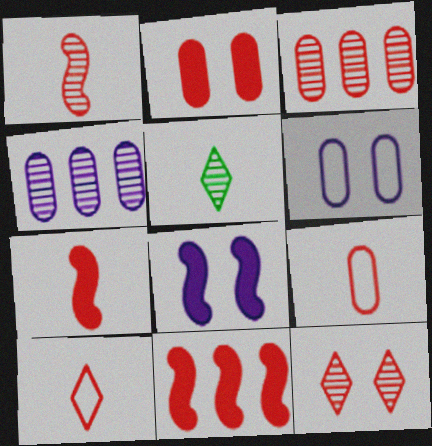[[1, 3, 12], 
[2, 3, 9], 
[5, 6, 11], 
[9, 11, 12]]